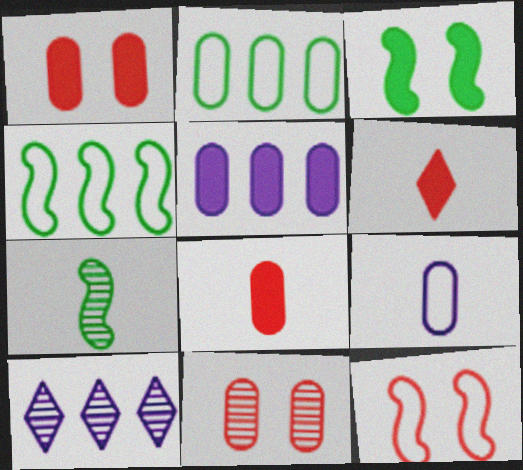[[3, 4, 7], 
[3, 5, 6], 
[6, 7, 9], 
[7, 10, 11]]